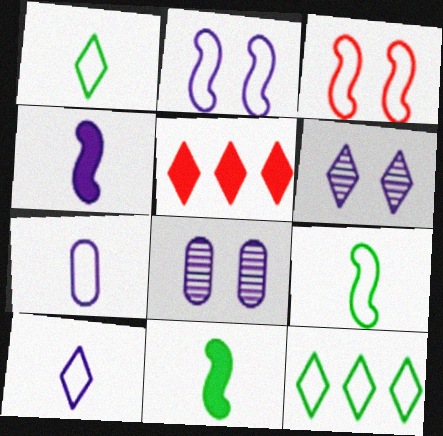[[1, 5, 6], 
[3, 7, 12], 
[5, 8, 9]]